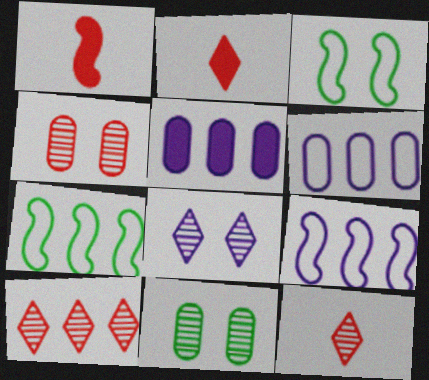[[2, 9, 11], 
[3, 5, 12], 
[5, 7, 10]]